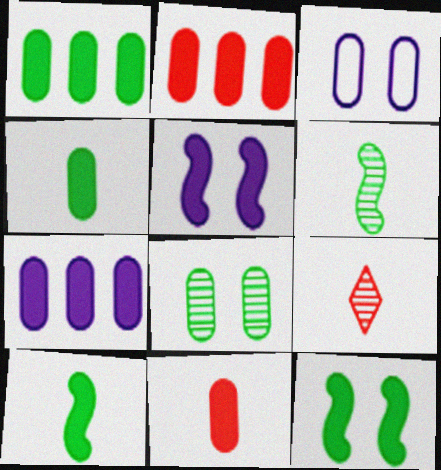[[1, 2, 7]]